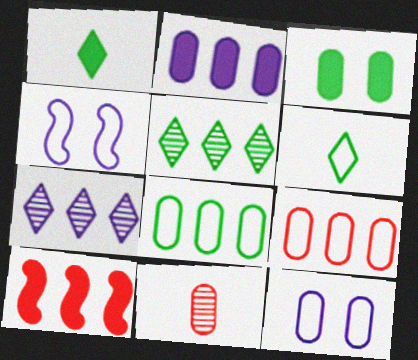[[4, 6, 9], 
[7, 8, 10]]